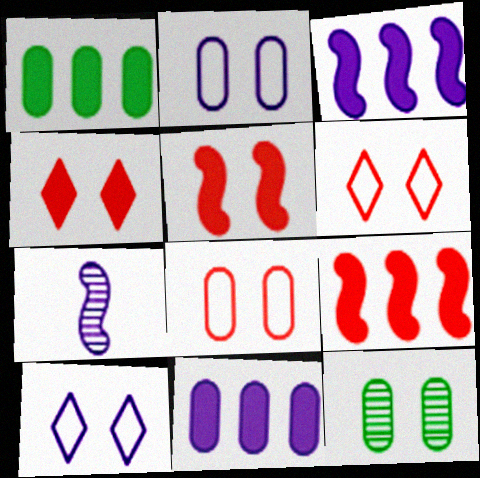[[1, 6, 7], 
[5, 10, 12], 
[7, 10, 11]]